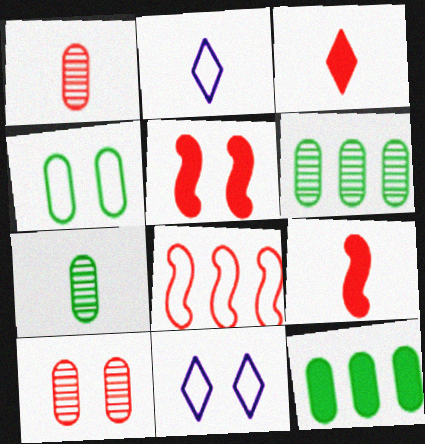[[2, 4, 8], 
[2, 5, 6], 
[2, 7, 9], 
[3, 8, 10], 
[4, 7, 12], 
[6, 9, 11]]